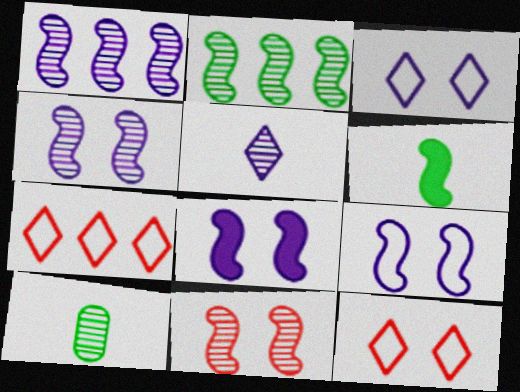[[4, 8, 9], 
[7, 8, 10]]